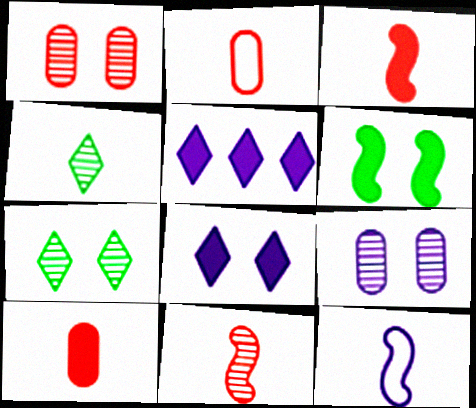[[4, 10, 12], 
[5, 6, 10], 
[5, 9, 12]]